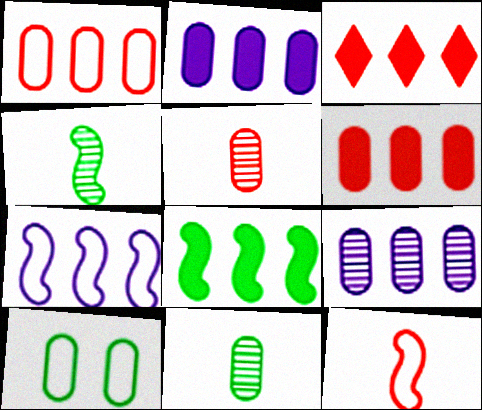[[2, 3, 8], 
[2, 5, 10]]